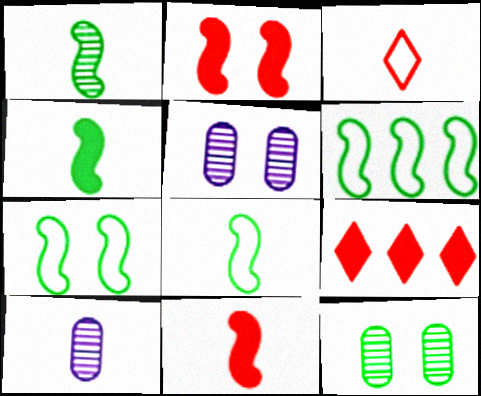[[1, 4, 8], 
[3, 4, 10], 
[5, 8, 9], 
[6, 7, 8], 
[7, 9, 10]]